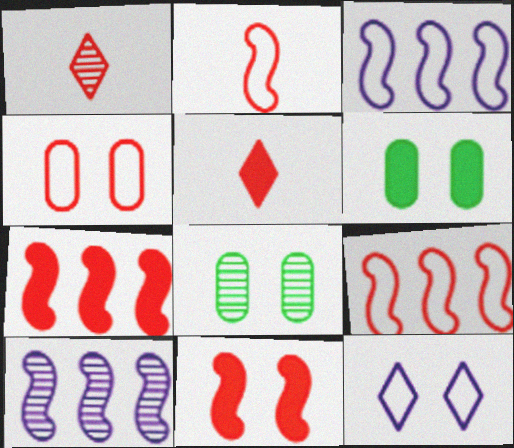[[1, 3, 6], 
[1, 4, 7], 
[1, 8, 10], 
[3, 5, 8], 
[8, 11, 12]]